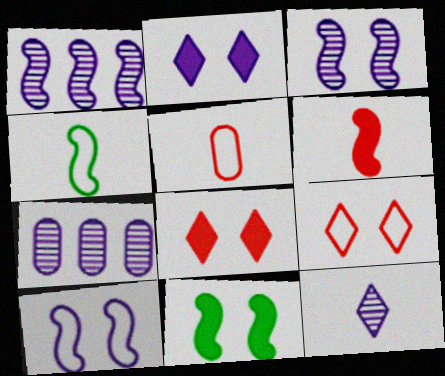[[3, 7, 12], 
[4, 7, 8]]